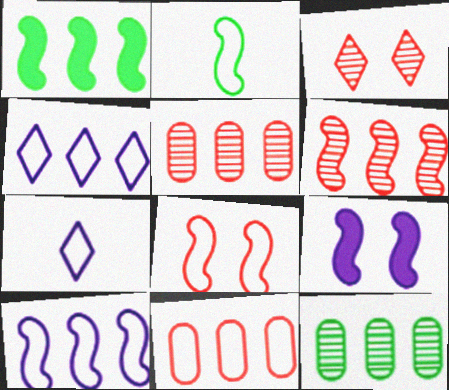[[1, 4, 5], 
[1, 6, 10], 
[2, 6, 9], 
[2, 8, 10]]